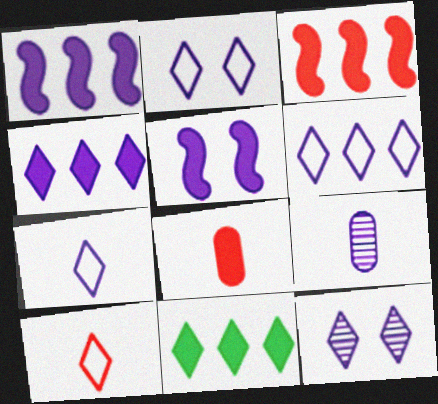[[1, 2, 9], 
[2, 6, 7], 
[4, 7, 12], 
[5, 6, 9], 
[5, 8, 11], 
[10, 11, 12]]